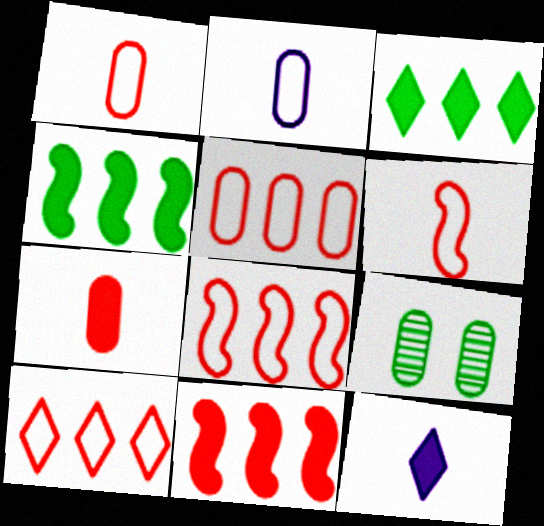[[5, 8, 10], 
[8, 9, 12]]